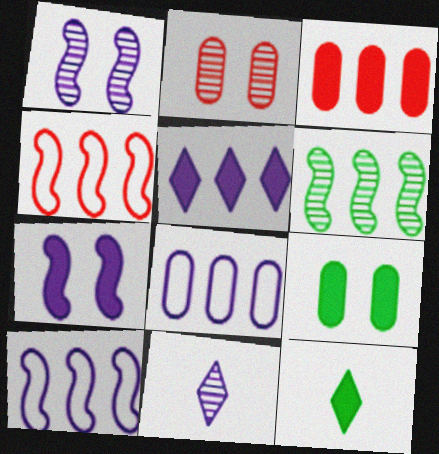[[2, 6, 11], 
[2, 10, 12], 
[3, 7, 12], 
[4, 9, 11], 
[7, 8, 11]]